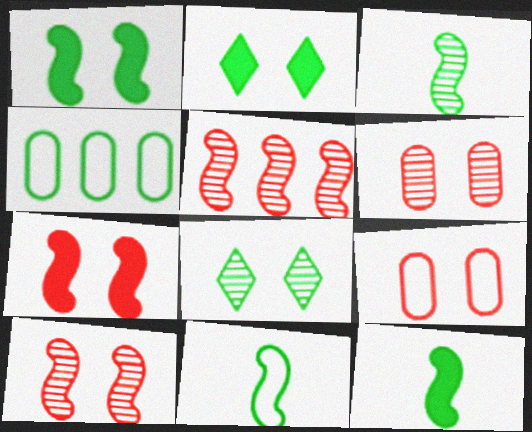[[2, 3, 4], 
[3, 11, 12], 
[4, 8, 12]]